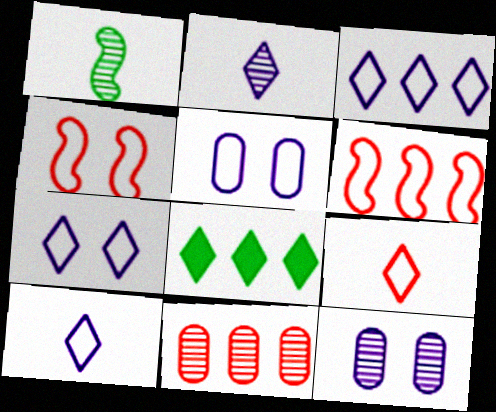[[3, 7, 10]]